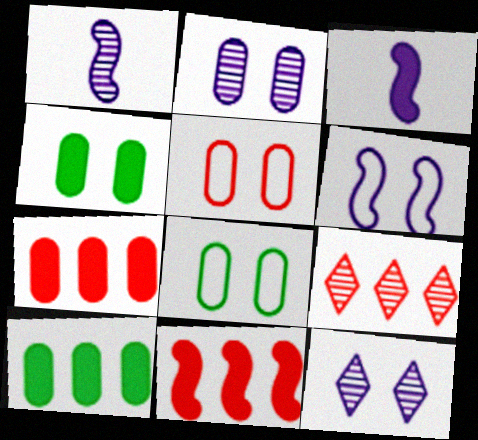[[2, 4, 5], 
[3, 8, 9]]